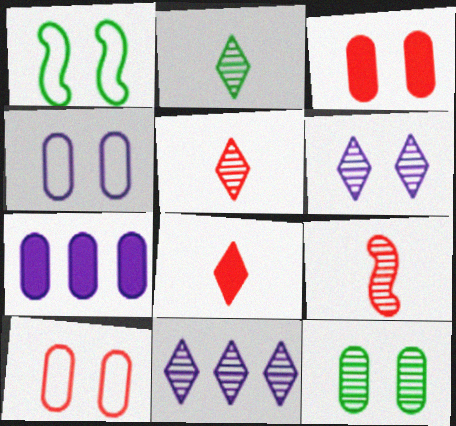[[1, 3, 6], 
[1, 5, 7], 
[3, 4, 12], 
[9, 11, 12]]